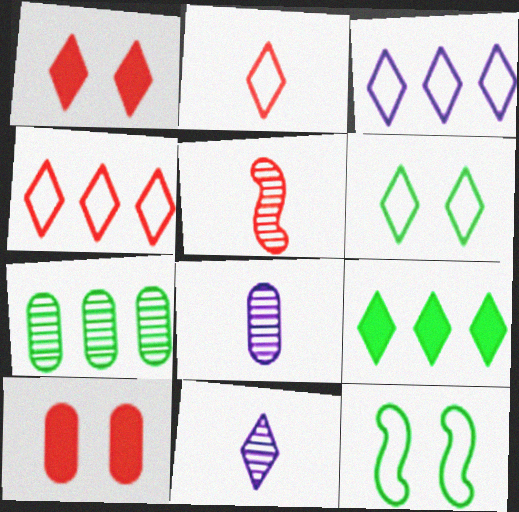[[2, 3, 6], 
[4, 5, 10]]